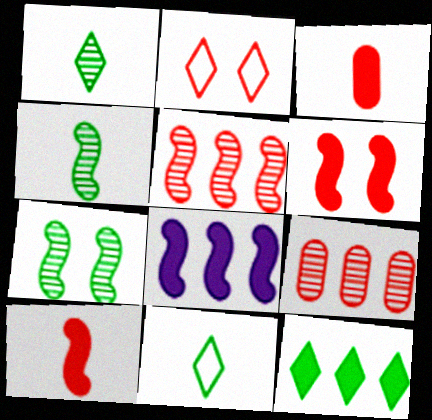[[2, 3, 5], 
[2, 9, 10]]